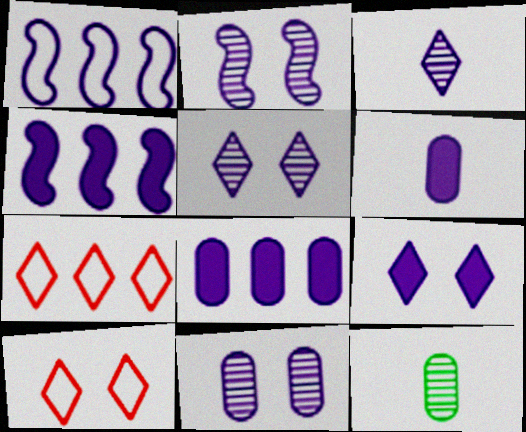[[1, 5, 6], 
[2, 5, 11], 
[4, 6, 9], 
[4, 10, 12]]